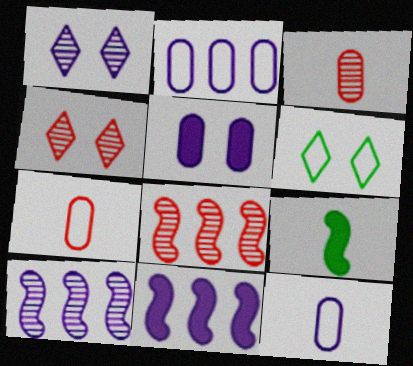[[1, 11, 12], 
[2, 4, 9], 
[3, 4, 8], 
[3, 6, 11]]